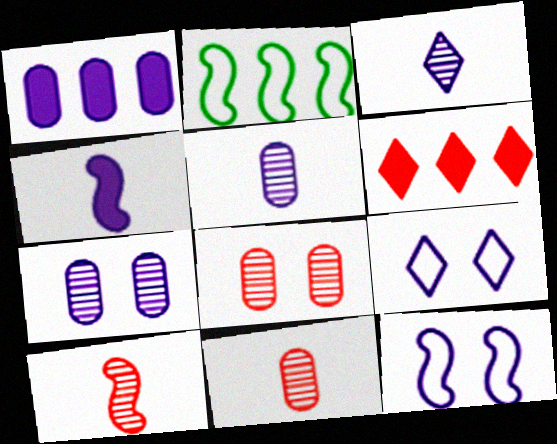[[1, 3, 12]]